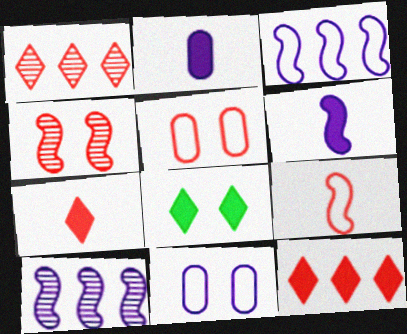[[4, 8, 11]]